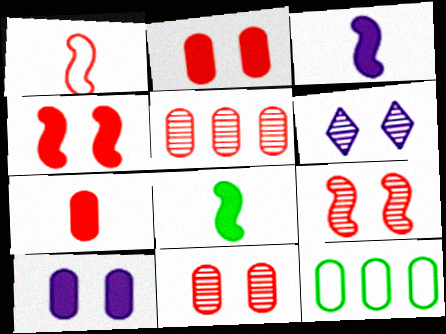[]